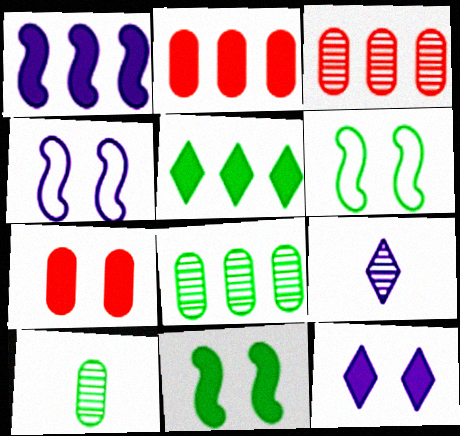[[1, 2, 5], 
[2, 6, 9], 
[5, 6, 10], 
[7, 11, 12]]